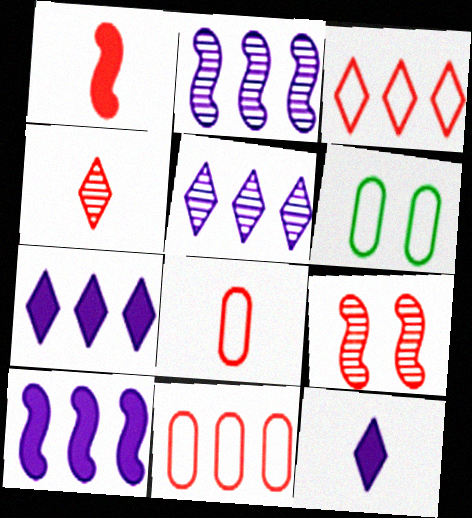[[1, 4, 8], 
[1, 5, 6], 
[4, 6, 10]]